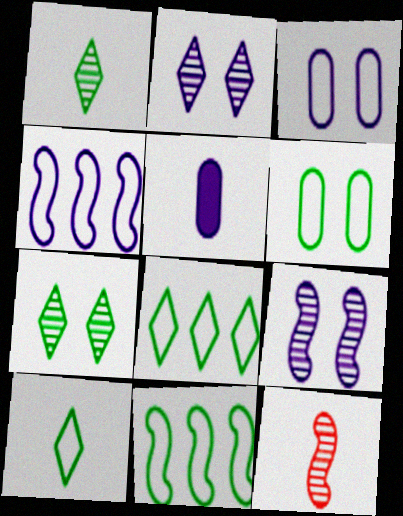[[2, 4, 5], 
[5, 10, 12], 
[6, 10, 11]]